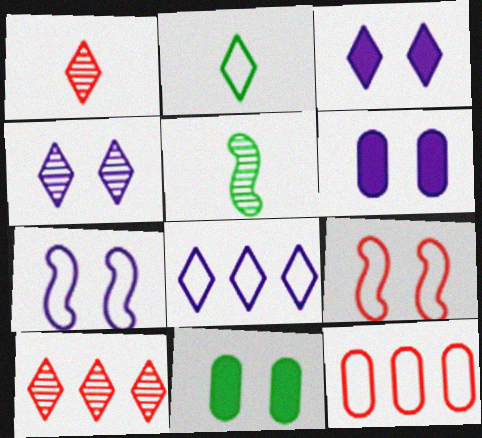[[2, 3, 10], 
[2, 7, 12], 
[3, 5, 12], 
[4, 6, 7], 
[4, 9, 11]]